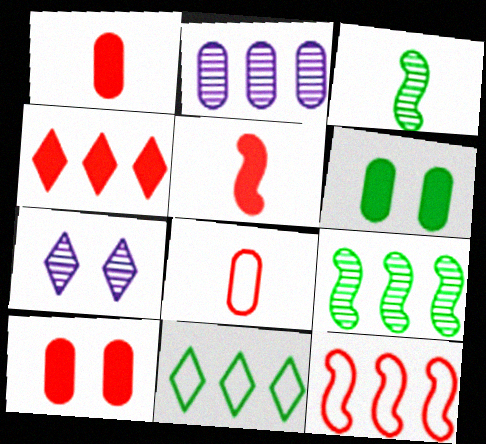[[2, 6, 8], 
[3, 6, 11], 
[4, 5, 10]]